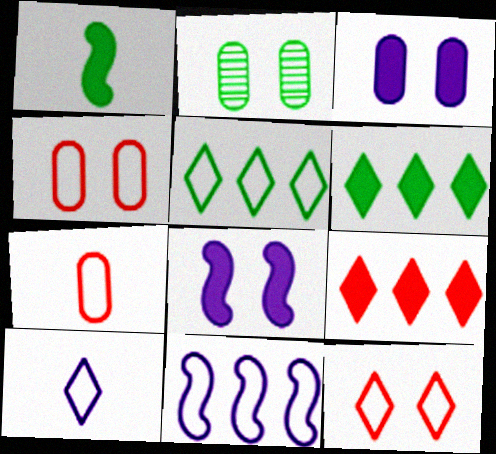[[1, 2, 5], 
[1, 3, 9], 
[2, 3, 4], 
[2, 8, 12], 
[5, 10, 12]]